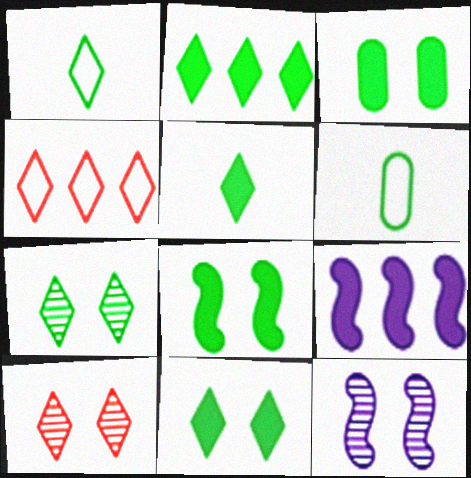[[1, 2, 7], 
[2, 5, 11], 
[3, 8, 11], 
[6, 9, 10]]